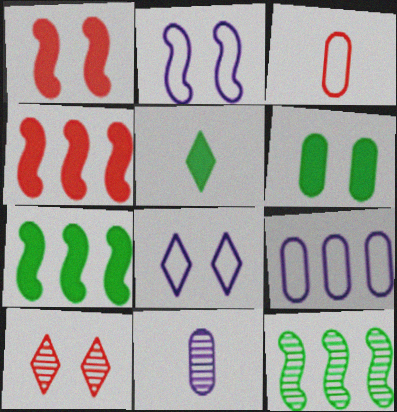[[2, 6, 10], 
[3, 4, 10], 
[5, 6, 7], 
[10, 11, 12]]